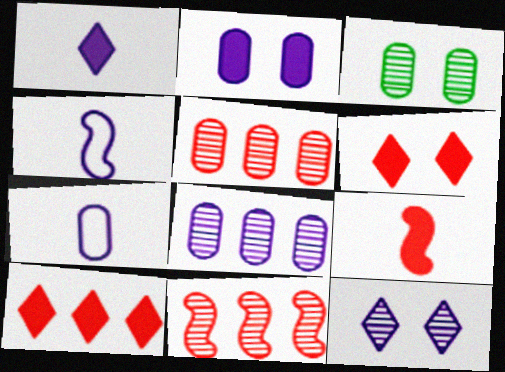[[2, 7, 8], 
[3, 4, 10]]